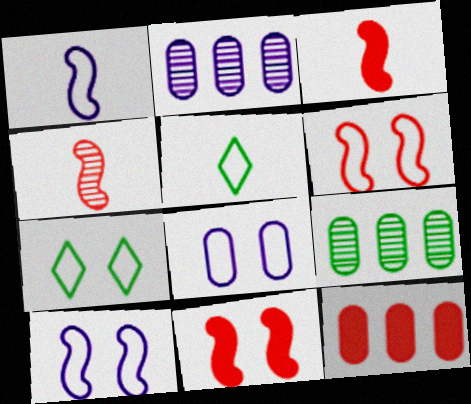[[2, 3, 7], 
[2, 5, 11], 
[6, 7, 8]]